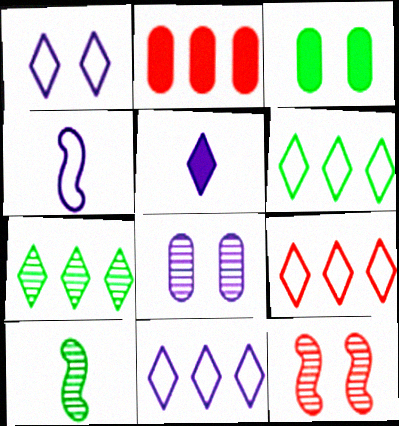[[1, 2, 10], 
[1, 3, 12], 
[3, 6, 10], 
[6, 9, 11]]